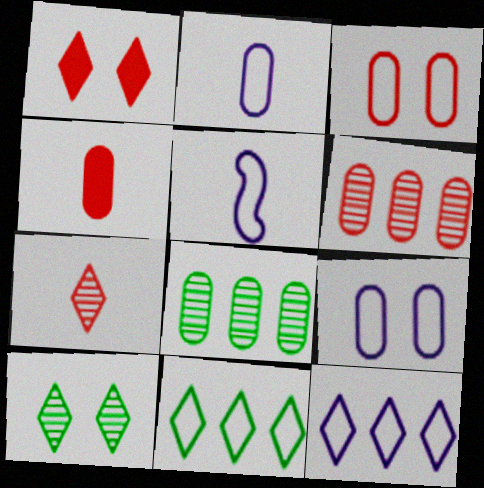[[1, 5, 8], 
[3, 4, 6], 
[3, 5, 11], 
[4, 8, 9], 
[5, 9, 12]]